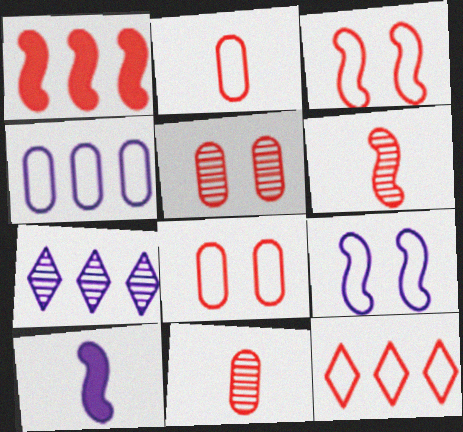[[1, 3, 6], 
[2, 3, 12]]